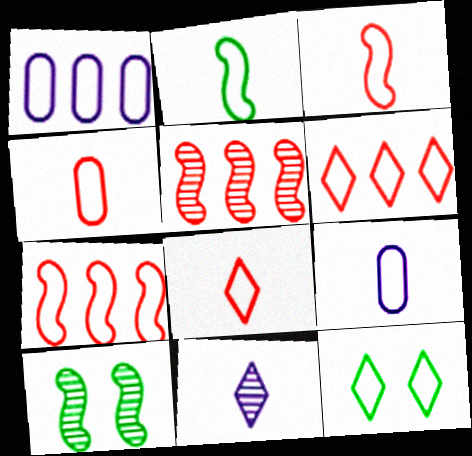[[1, 3, 12], 
[2, 8, 9], 
[3, 4, 8], 
[7, 9, 12]]